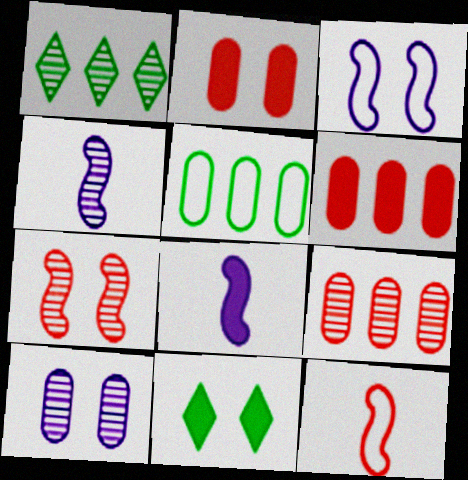[[6, 8, 11]]